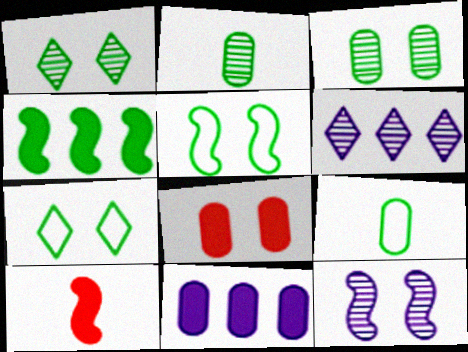[[1, 4, 9], 
[2, 4, 7], 
[7, 8, 12]]